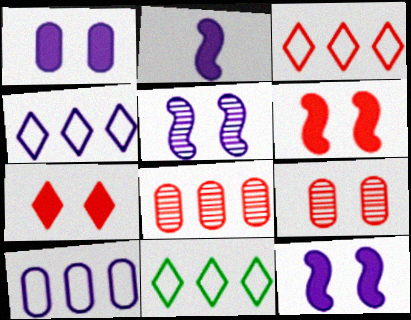[[2, 9, 11], 
[3, 4, 11]]